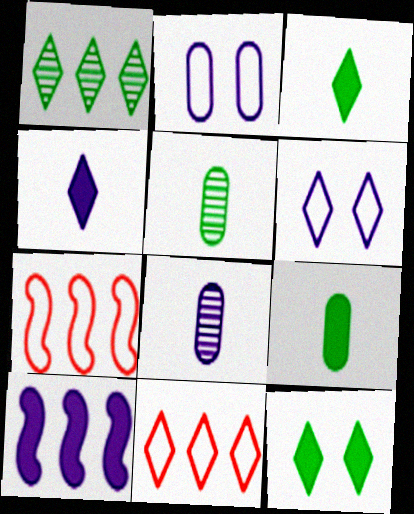[[6, 8, 10], 
[7, 8, 12]]